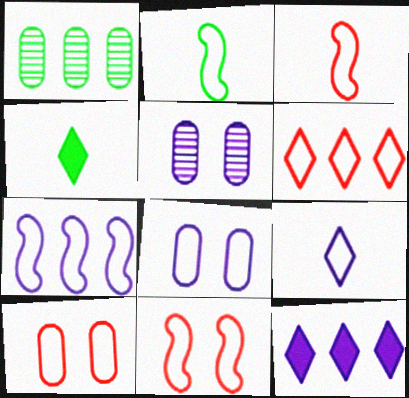[[2, 6, 8], 
[2, 7, 11], 
[3, 6, 10], 
[7, 8, 9]]